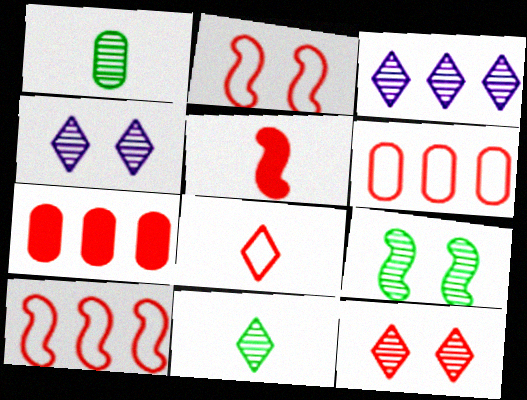[[2, 6, 8], 
[3, 11, 12], 
[5, 6, 12]]